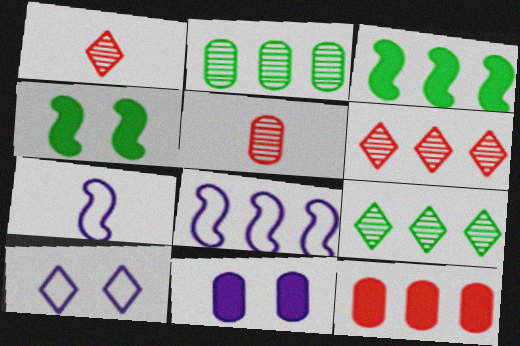[[3, 5, 10], 
[8, 9, 12]]